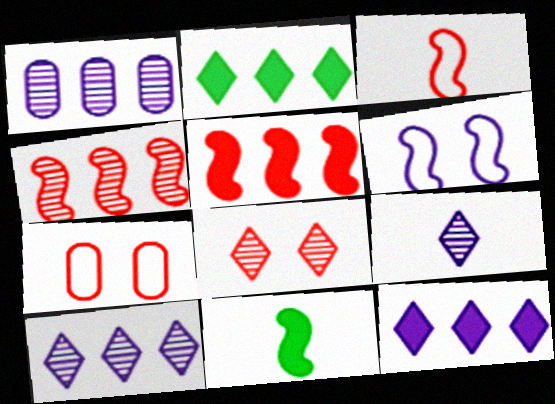[[4, 6, 11], 
[7, 10, 11]]